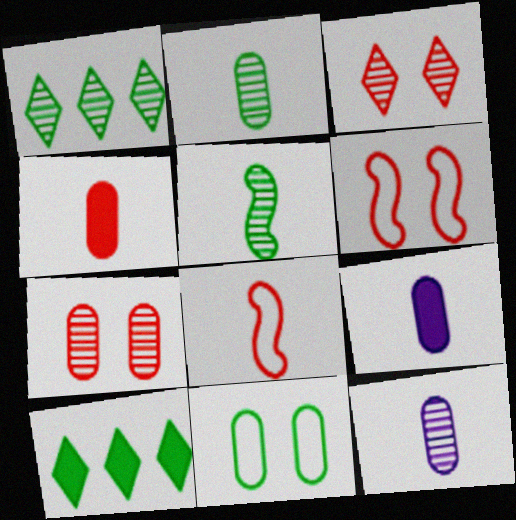[[1, 6, 9], 
[5, 10, 11], 
[6, 10, 12]]